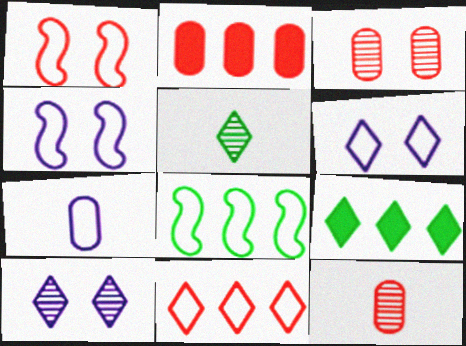[[2, 4, 5], 
[4, 9, 12]]